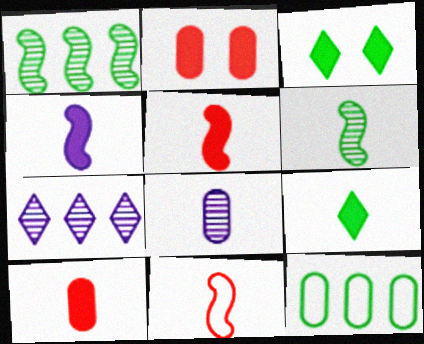[[2, 8, 12], 
[3, 6, 12], 
[4, 6, 11], 
[4, 9, 10], 
[8, 9, 11]]